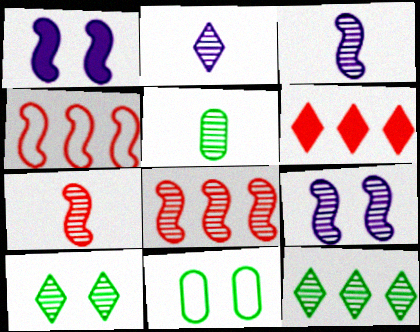[[2, 5, 7], 
[3, 6, 11]]